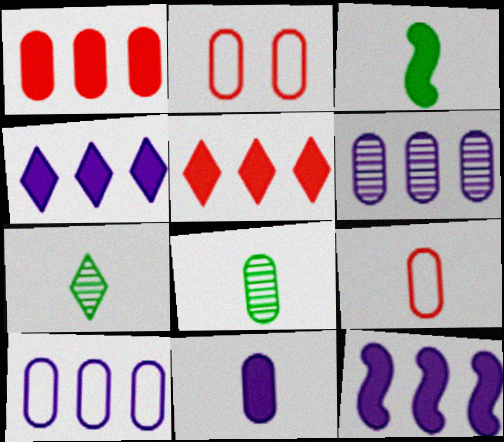[[2, 7, 12], 
[8, 9, 11]]